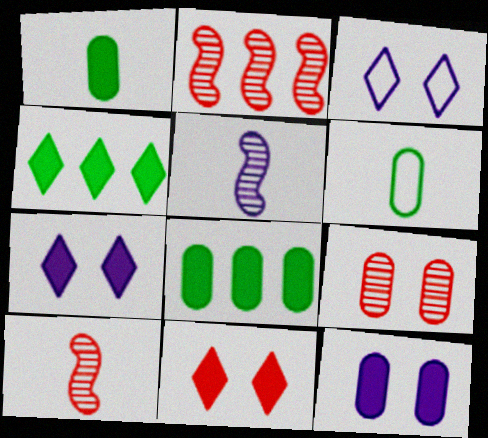[[1, 2, 3], 
[2, 6, 7], 
[3, 8, 10]]